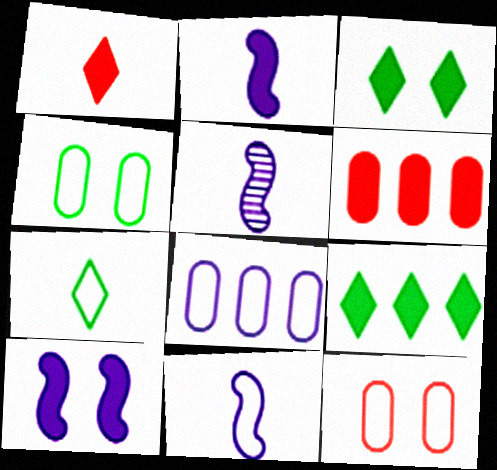[[2, 3, 6], 
[2, 5, 11], 
[5, 9, 12]]